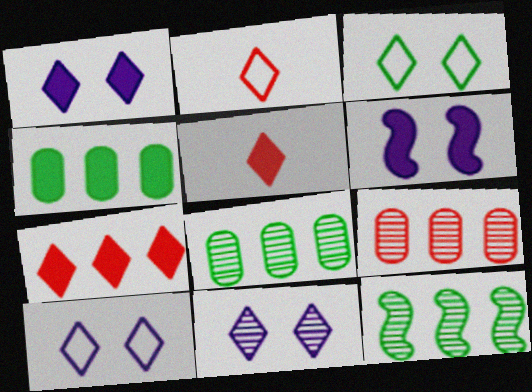[[1, 10, 11], 
[2, 6, 8], 
[4, 5, 6]]